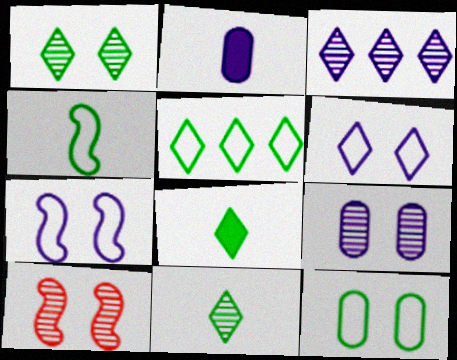[[1, 5, 8], 
[1, 9, 10], 
[2, 3, 7], 
[2, 5, 10], 
[4, 5, 12]]